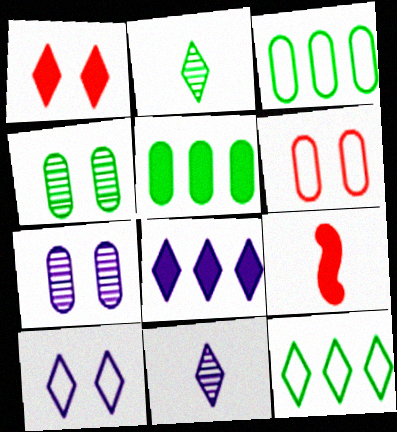[[1, 11, 12], 
[7, 9, 12], 
[8, 10, 11]]